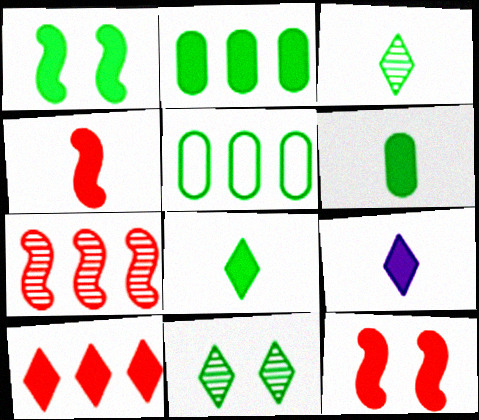[[1, 2, 8], 
[1, 3, 5], 
[2, 9, 12], 
[4, 6, 9]]